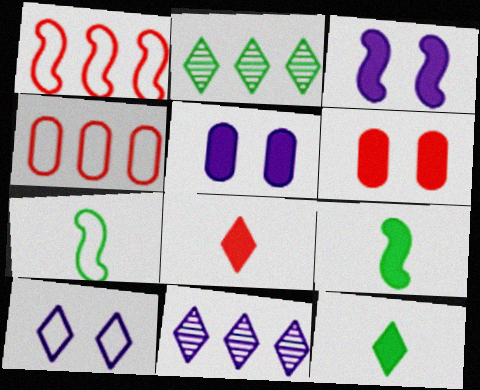[[2, 8, 10], 
[4, 7, 10], 
[6, 7, 11]]